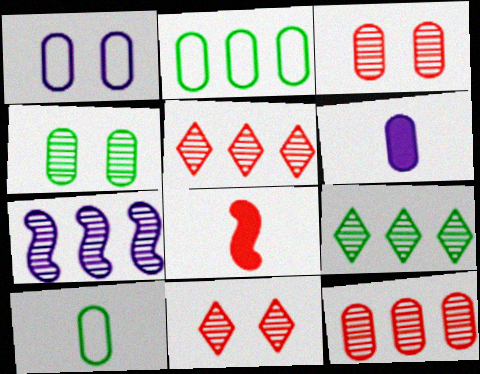[[1, 8, 9], 
[2, 3, 6], 
[7, 9, 12]]